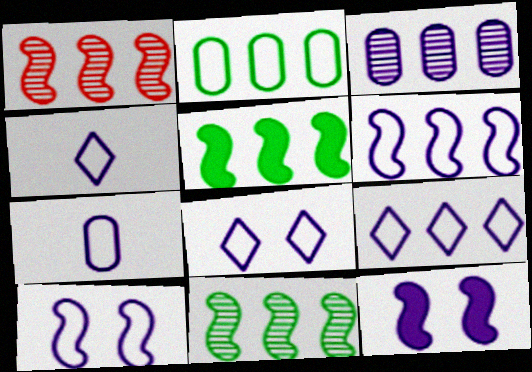[[1, 5, 6], 
[3, 4, 12], 
[4, 8, 9], 
[6, 7, 8], 
[7, 9, 10]]